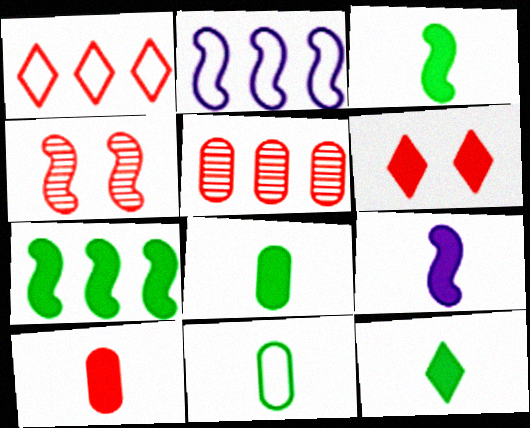[[1, 4, 10], 
[2, 3, 4], 
[3, 8, 12], 
[9, 10, 12]]